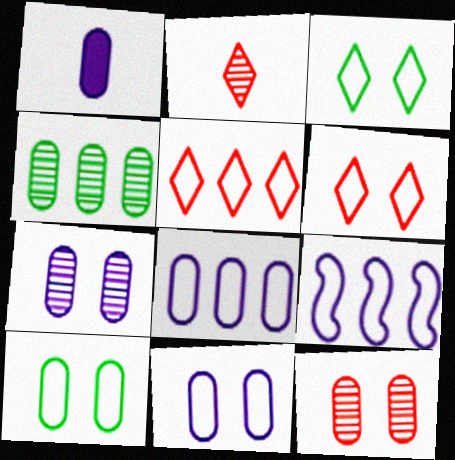[[1, 7, 8]]